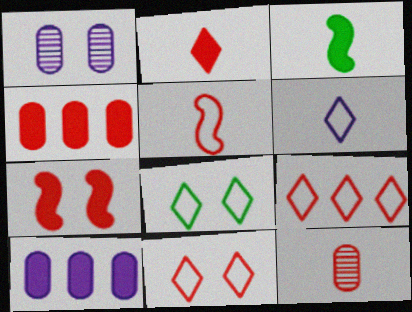[[1, 3, 9], 
[1, 7, 8], 
[2, 4, 7], 
[2, 5, 12], 
[3, 6, 12], 
[6, 8, 9], 
[7, 9, 12]]